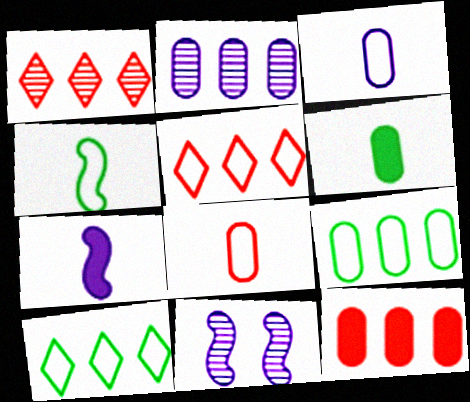[[2, 9, 12], 
[5, 6, 11]]